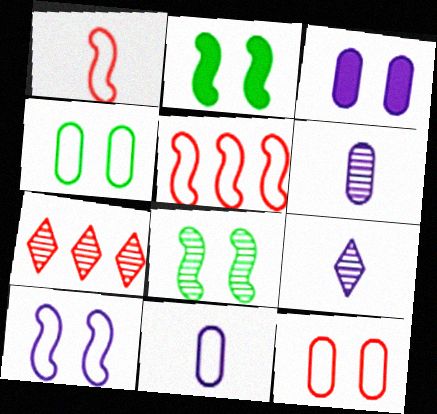[[2, 7, 11], 
[6, 7, 8]]